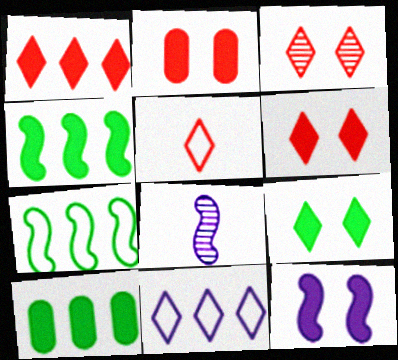[[1, 3, 5], 
[2, 9, 12]]